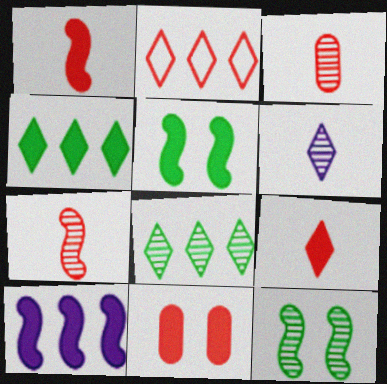[[1, 5, 10], 
[2, 7, 11]]